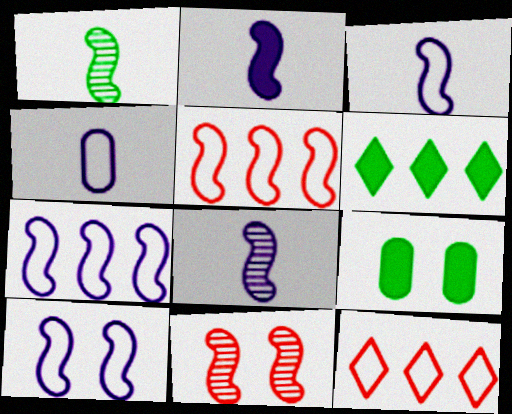[[2, 3, 8], 
[3, 7, 10], 
[4, 6, 11], 
[8, 9, 12]]